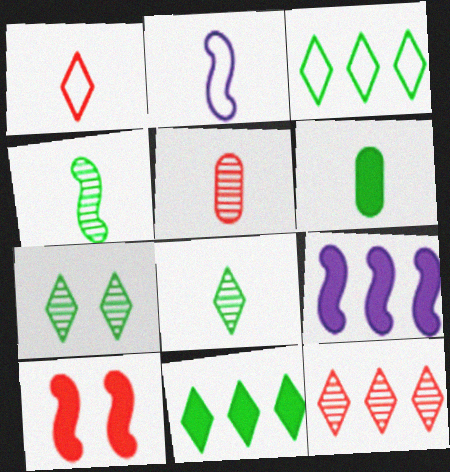[]